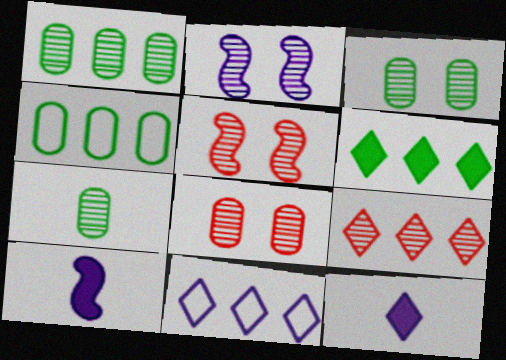[[1, 3, 7], 
[2, 7, 9], 
[4, 5, 12], 
[6, 9, 11]]